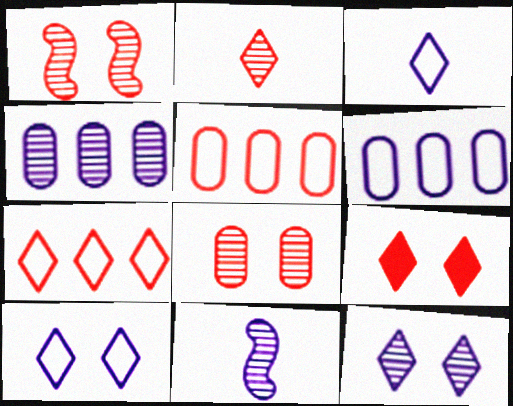[[2, 7, 9], 
[4, 11, 12]]